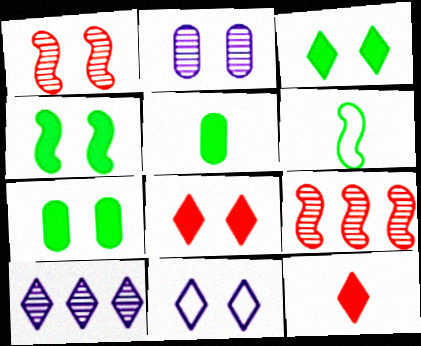[[1, 7, 11], 
[3, 4, 7], 
[5, 9, 11]]